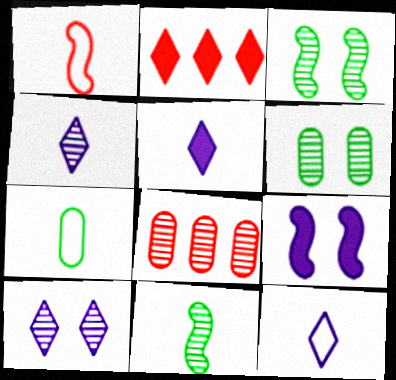[[1, 7, 12], 
[3, 4, 8], 
[4, 5, 12], 
[8, 10, 11]]